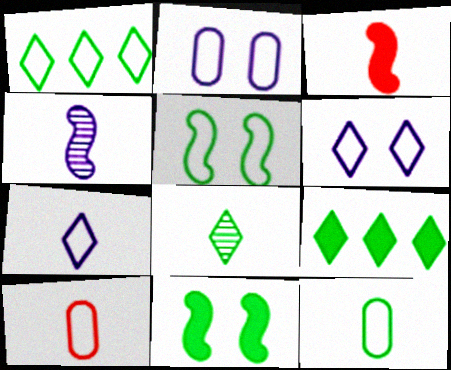[[1, 5, 12]]